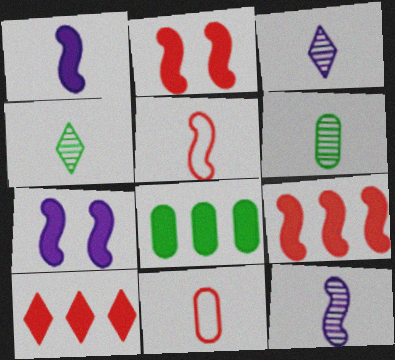[[1, 4, 11]]